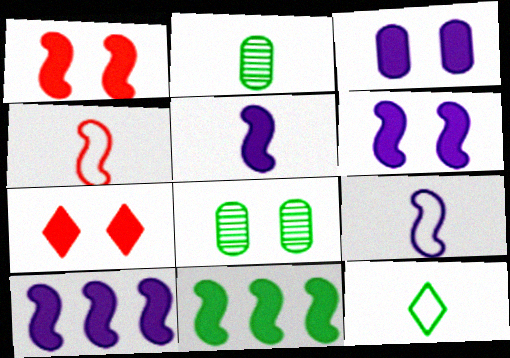[[1, 5, 11], 
[5, 6, 10], 
[8, 11, 12]]